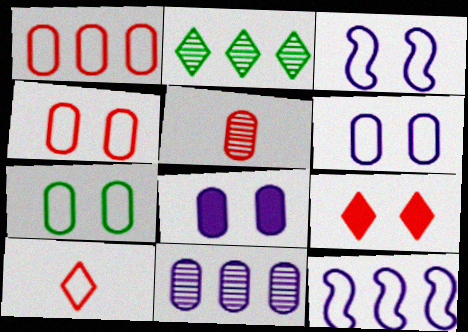[[4, 6, 7], 
[7, 10, 12]]